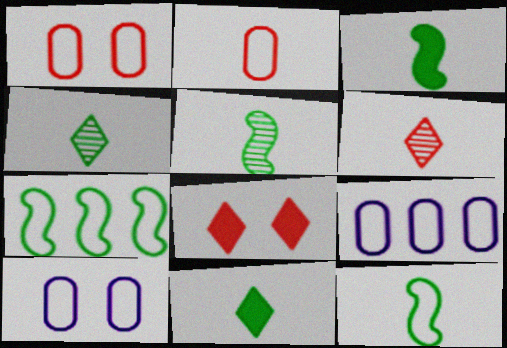[[3, 5, 12], 
[5, 8, 9]]